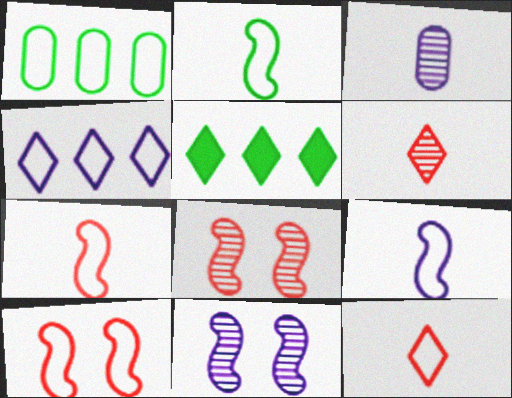[[2, 7, 9], 
[3, 5, 10]]